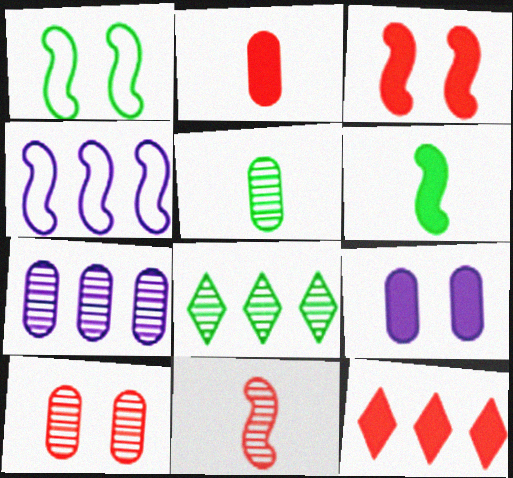[[2, 3, 12], 
[5, 7, 10], 
[6, 9, 12]]